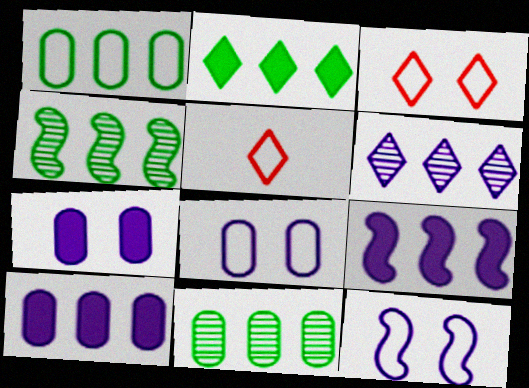[[1, 2, 4], 
[1, 5, 12], 
[4, 5, 7]]